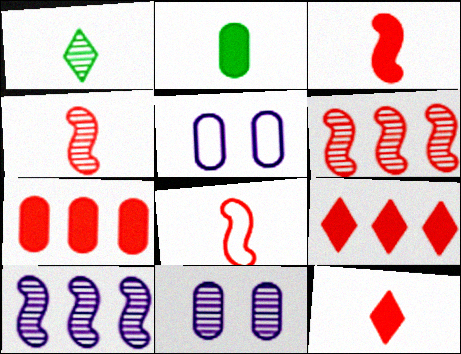[[1, 6, 11], 
[3, 4, 8]]